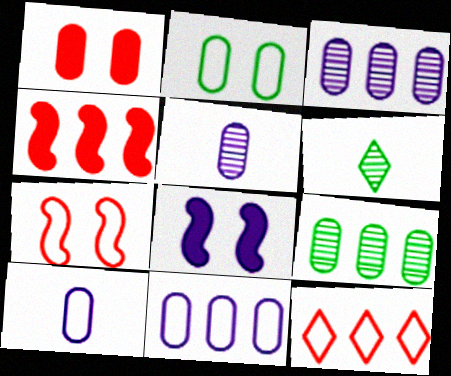[[1, 9, 10]]